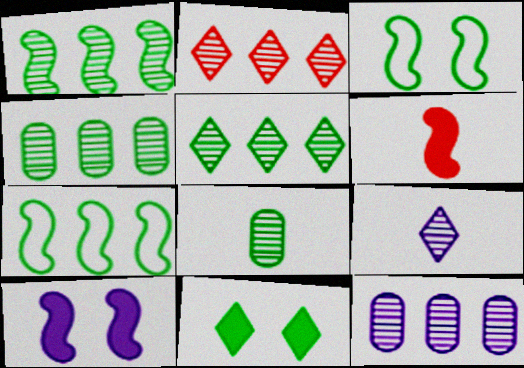[[1, 2, 12], 
[1, 4, 5], 
[7, 8, 11]]